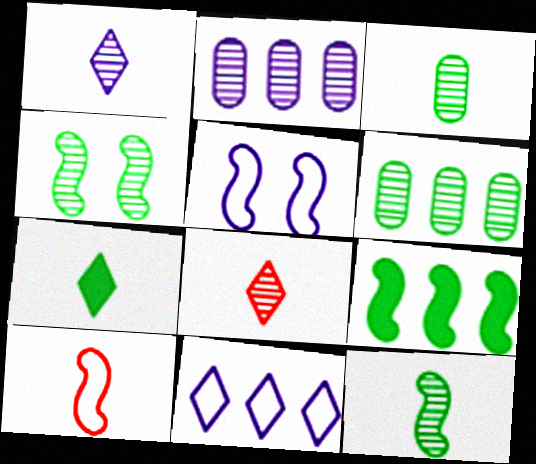[[2, 4, 8]]